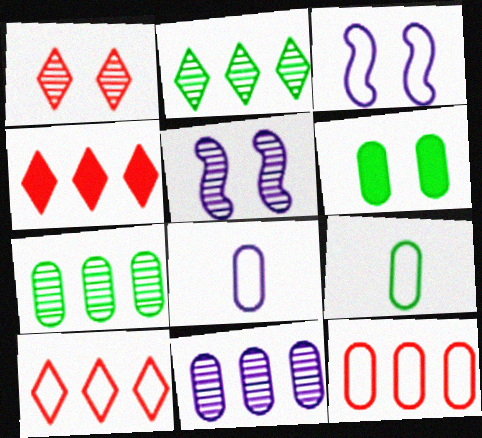[[1, 3, 6], 
[3, 9, 10], 
[4, 5, 9], 
[6, 7, 9]]